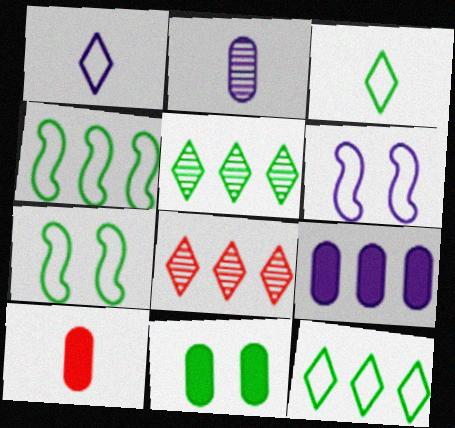[[4, 8, 9], 
[5, 6, 10], 
[9, 10, 11]]